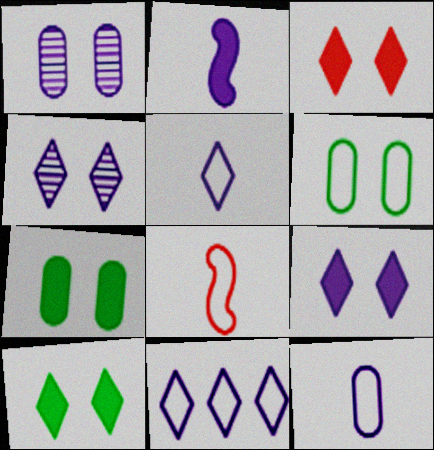[[1, 2, 11], 
[3, 9, 10], 
[6, 8, 11]]